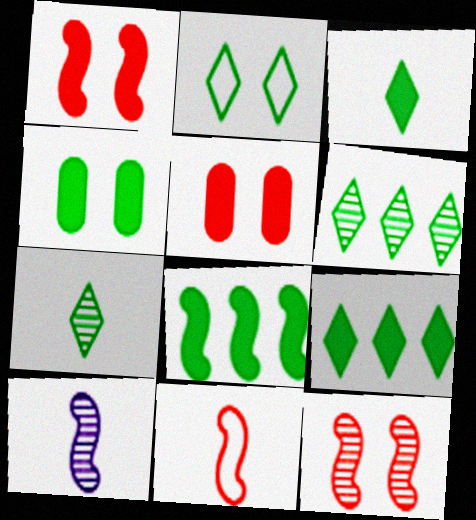[[2, 3, 6], 
[2, 7, 9], 
[3, 4, 8]]